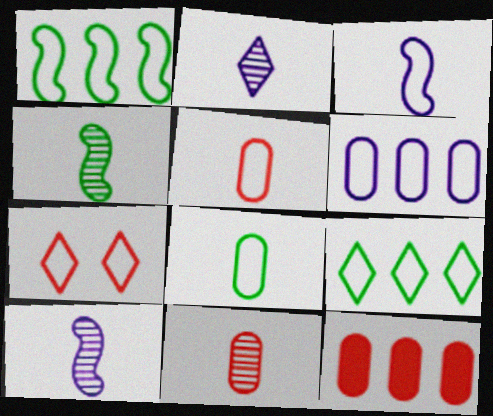[[2, 4, 11]]